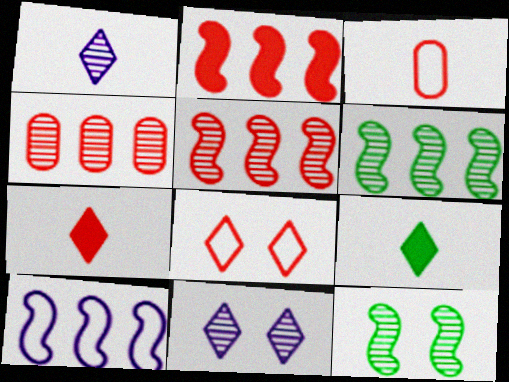[[1, 4, 12], 
[2, 6, 10]]